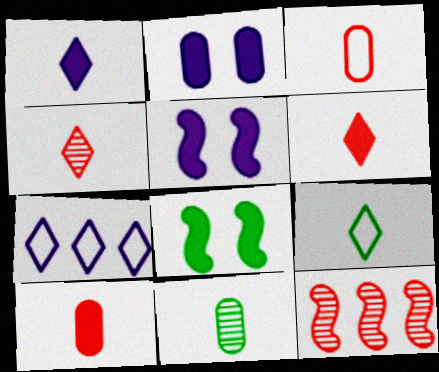[[1, 4, 9], 
[2, 9, 12]]